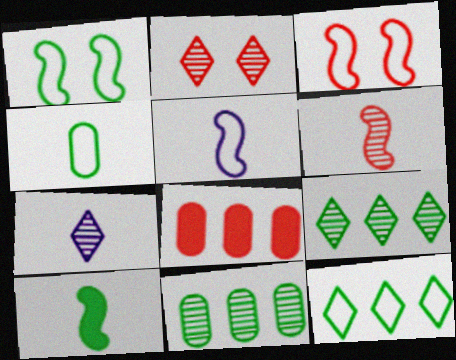[[1, 4, 12], 
[1, 7, 8], 
[2, 7, 9], 
[5, 6, 10]]